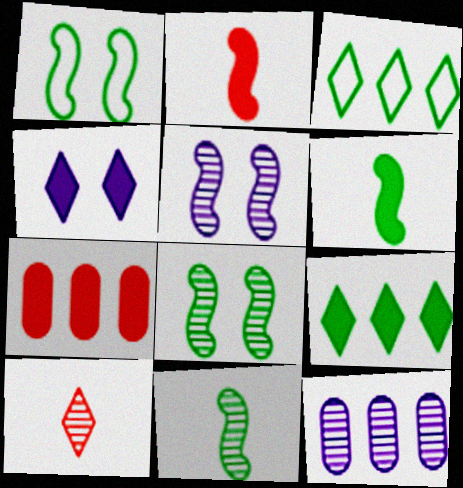[[3, 4, 10], 
[4, 6, 7], 
[8, 10, 12]]